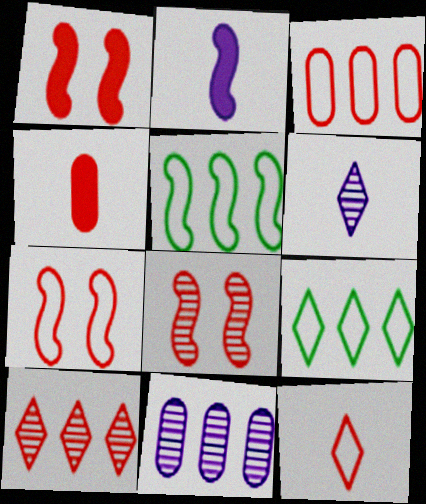[[1, 7, 8], 
[2, 5, 8], 
[3, 7, 12], 
[4, 7, 10]]